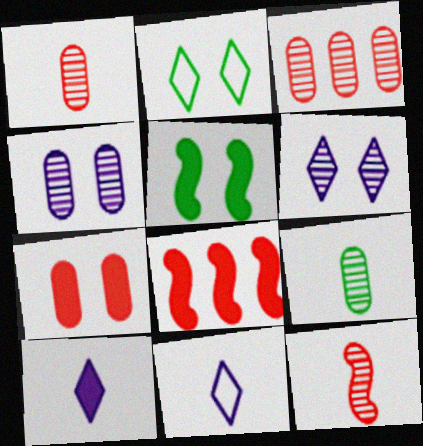[[3, 4, 9], 
[3, 5, 11]]